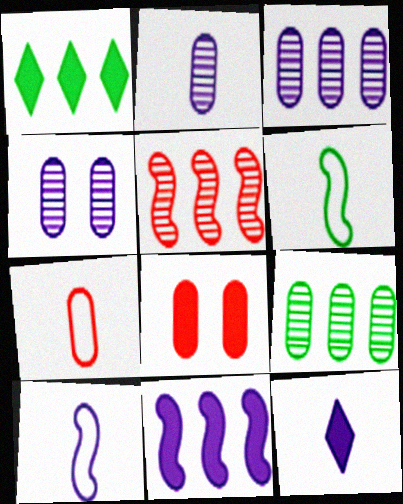[[2, 3, 4], 
[2, 10, 12]]